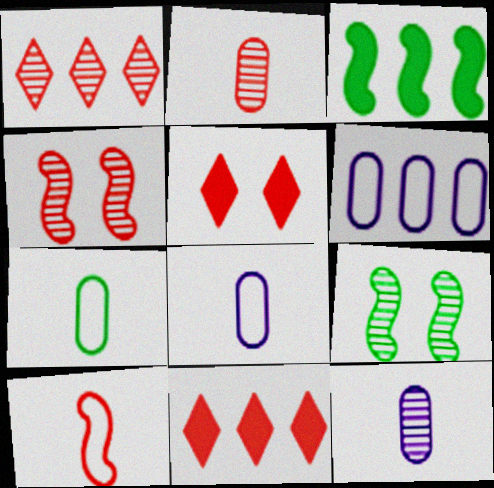[[1, 2, 4], 
[1, 3, 6], 
[1, 9, 12], 
[8, 9, 11]]